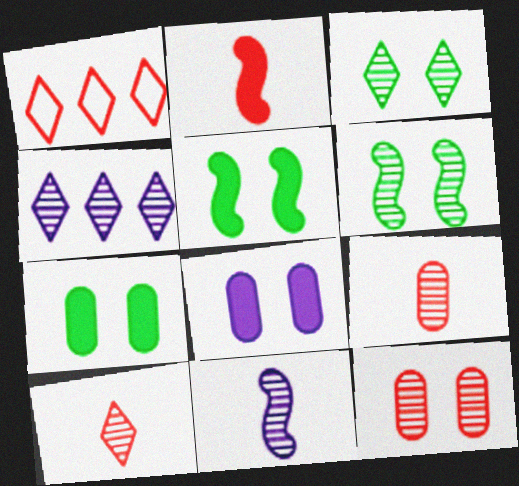[[1, 2, 12], 
[1, 7, 11], 
[3, 4, 10], 
[4, 6, 9]]